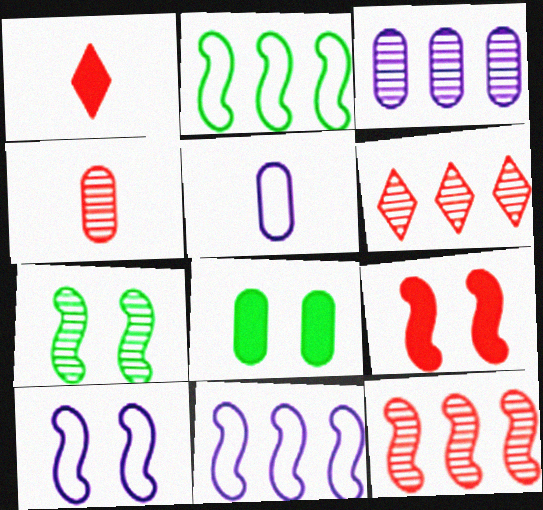[[7, 9, 10]]